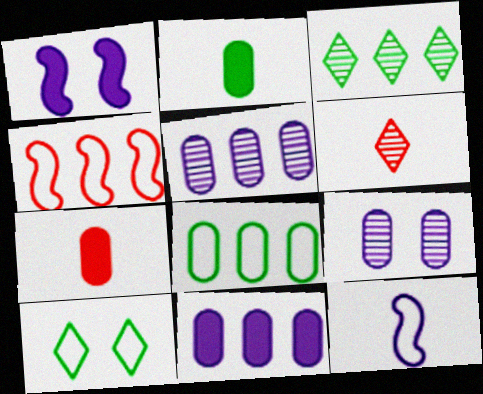[[1, 6, 8], 
[2, 6, 12], 
[3, 4, 11], 
[7, 8, 9]]